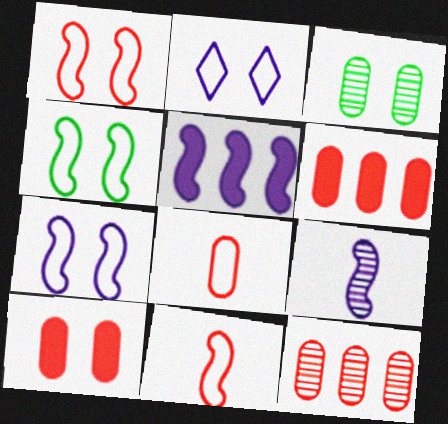[[1, 4, 7], 
[5, 7, 9], 
[8, 10, 12]]